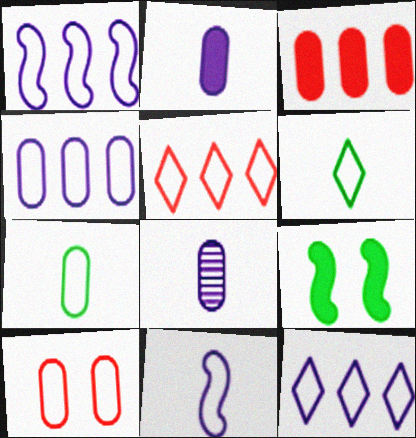[[1, 4, 12], 
[1, 6, 10], 
[4, 7, 10], 
[5, 8, 9]]